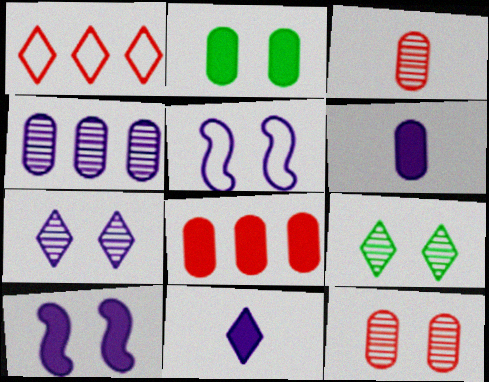[[1, 9, 11], 
[2, 6, 8], 
[4, 5, 11]]